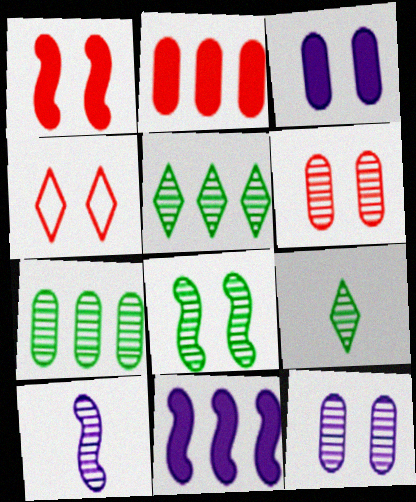[[1, 4, 6], 
[3, 4, 8], 
[5, 6, 10], 
[7, 8, 9]]